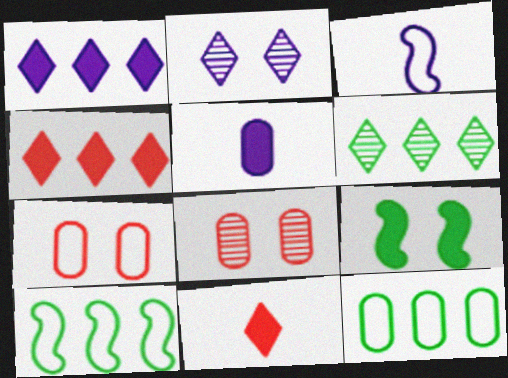[[2, 7, 9], 
[4, 5, 9], 
[5, 8, 12]]